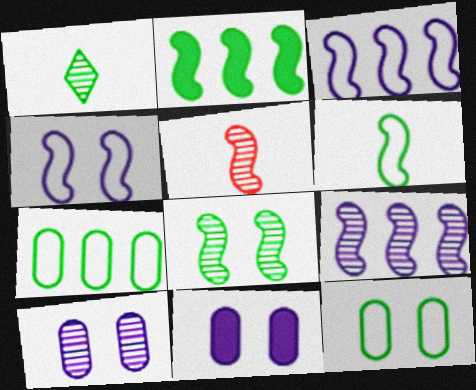[[1, 2, 12], 
[2, 4, 5], 
[2, 6, 8], 
[5, 8, 9]]